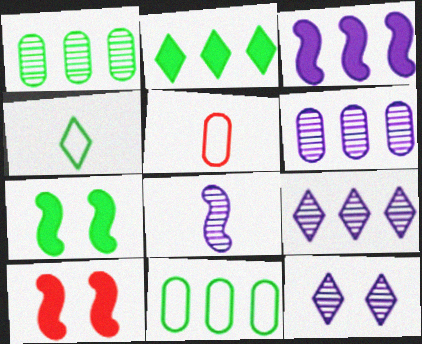[[1, 4, 7], 
[4, 6, 10], 
[5, 7, 9], 
[6, 8, 12]]